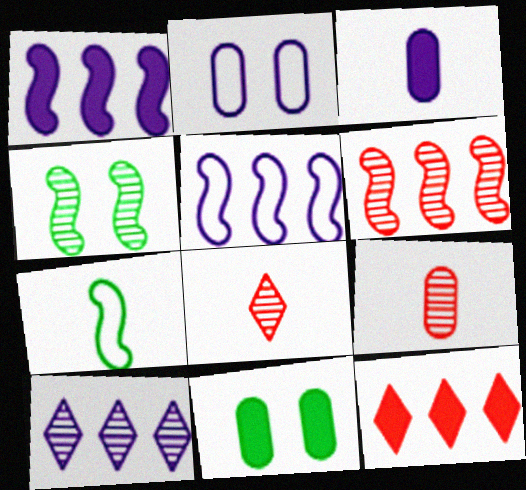[[3, 7, 8], 
[4, 9, 10], 
[5, 8, 11]]